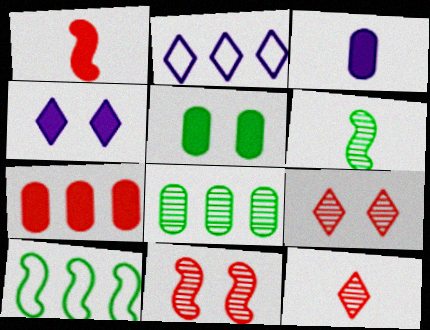[[3, 5, 7], 
[3, 9, 10]]